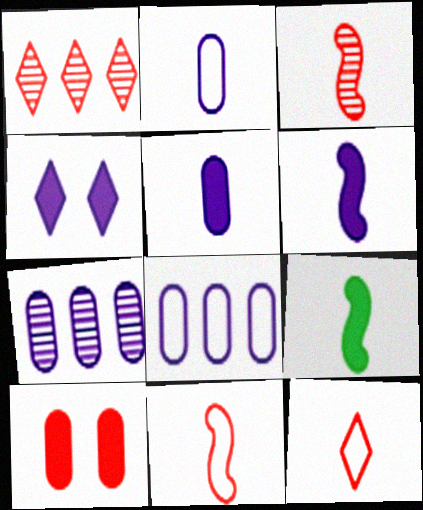[[1, 10, 11]]